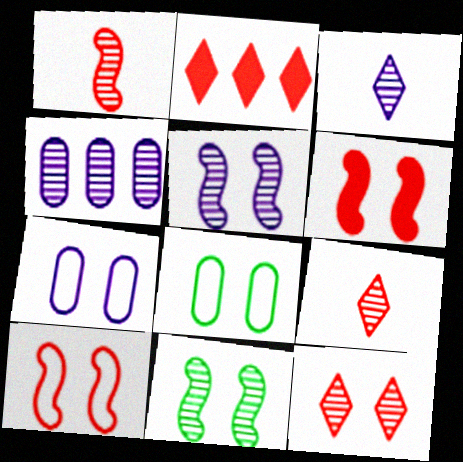[[3, 4, 5], 
[4, 9, 11]]